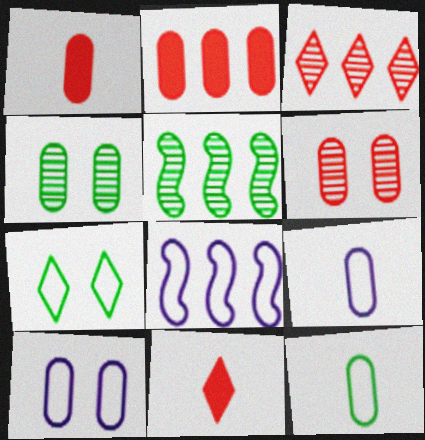[[2, 4, 9], 
[4, 8, 11], 
[5, 10, 11]]